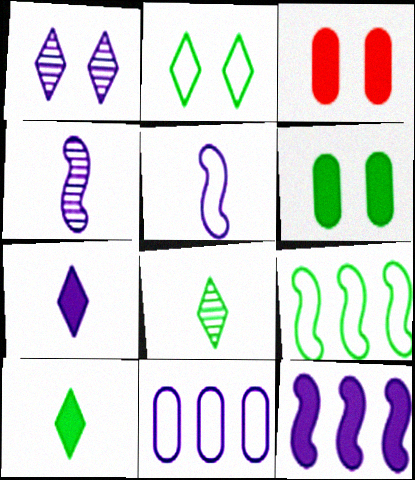[[3, 10, 12], 
[6, 8, 9]]